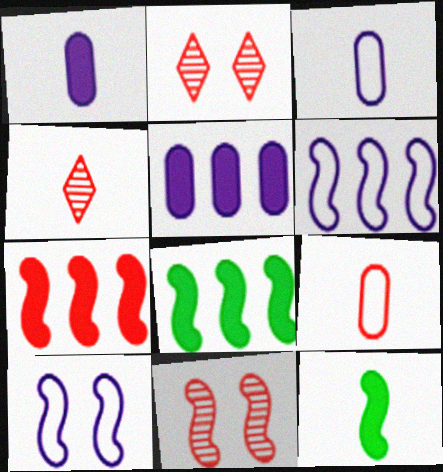[[2, 3, 8], 
[2, 7, 9], 
[3, 4, 12], 
[6, 11, 12]]